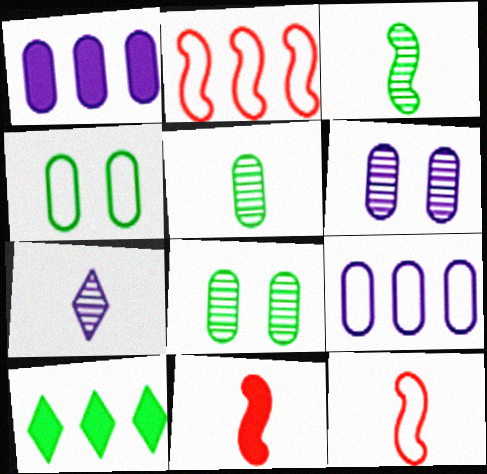[[3, 4, 10], 
[6, 10, 12]]